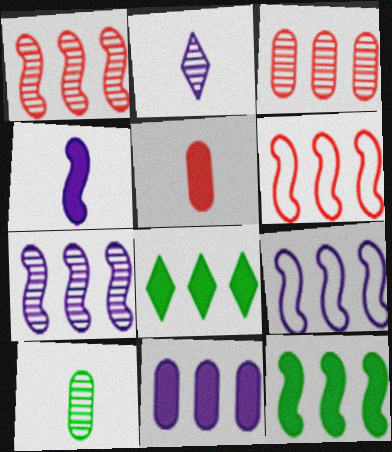[[1, 9, 12], 
[3, 8, 9], 
[6, 7, 12]]